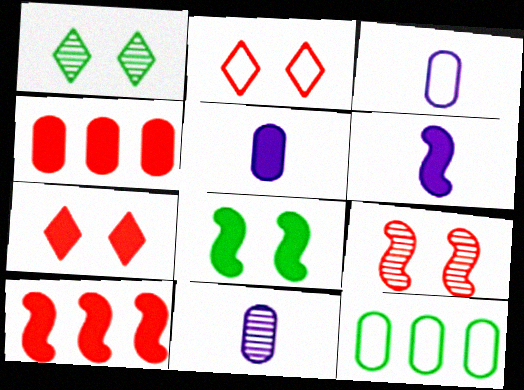[[1, 3, 10], 
[3, 5, 11], 
[6, 8, 10]]